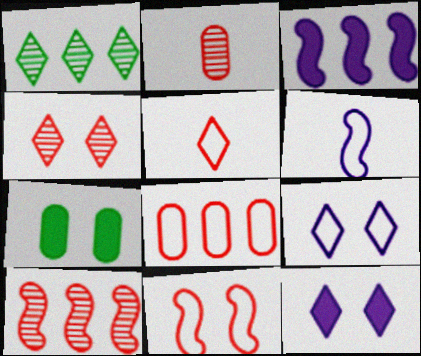[[1, 3, 8], 
[1, 5, 12], 
[2, 4, 10], 
[5, 8, 11]]